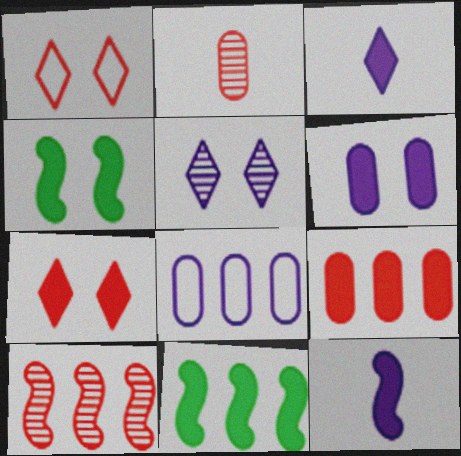[[3, 4, 9], 
[4, 6, 7], 
[5, 8, 12]]